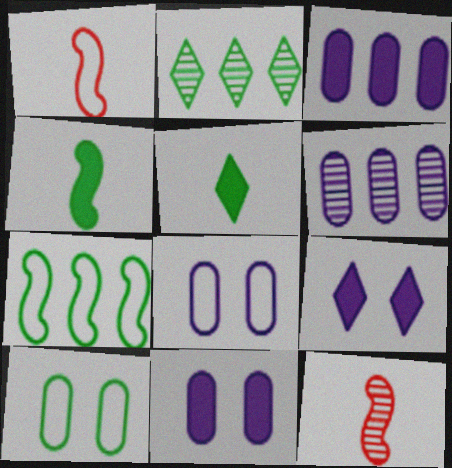[[1, 2, 11], 
[2, 4, 10]]